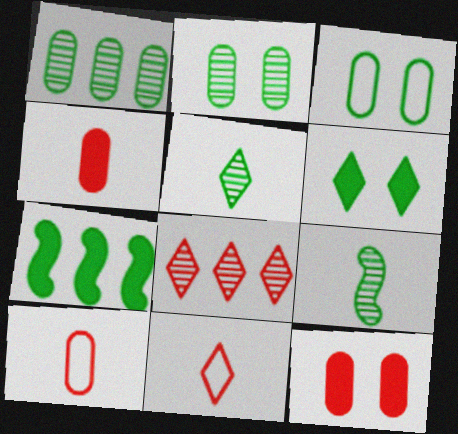[[3, 5, 7]]